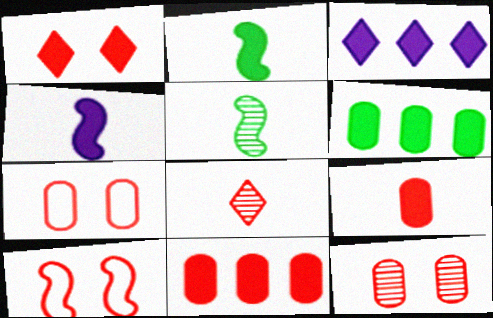[[1, 4, 6], 
[1, 10, 12], 
[3, 5, 7], 
[8, 10, 11]]